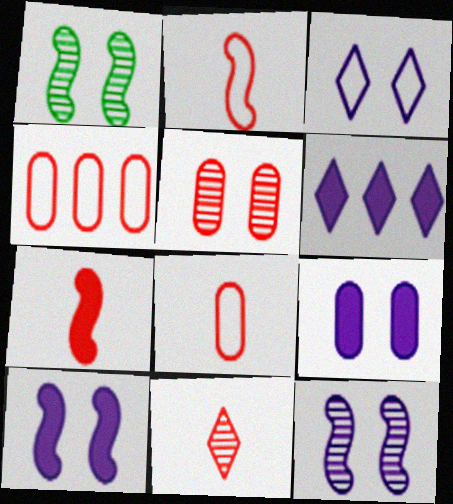[[1, 6, 8], 
[3, 9, 12], 
[7, 8, 11]]